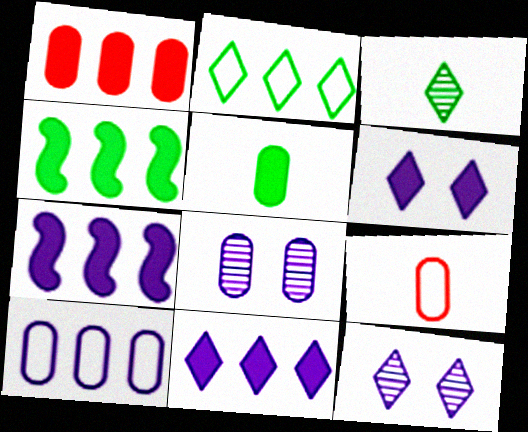[[1, 4, 11], 
[4, 9, 12]]